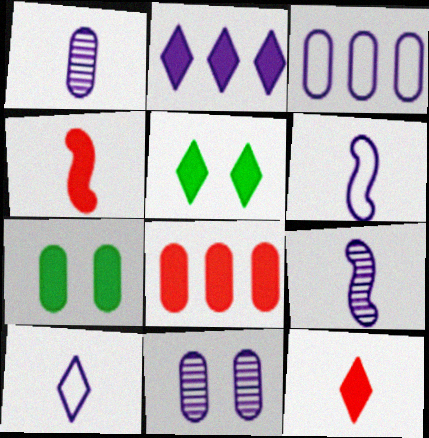[[2, 4, 7], 
[2, 5, 12], 
[2, 6, 11]]